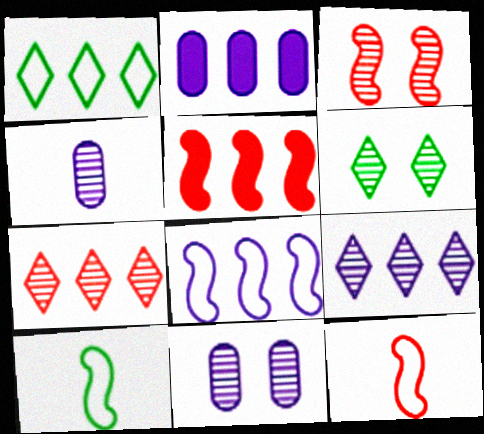[[2, 6, 12], 
[2, 8, 9], 
[3, 5, 12], 
[3, 6, 11]]